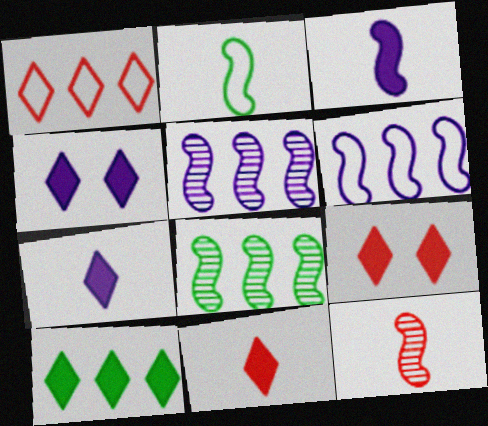[[2, 3, 12], 
[4, 10, 11], 
[7, 9, 10]]